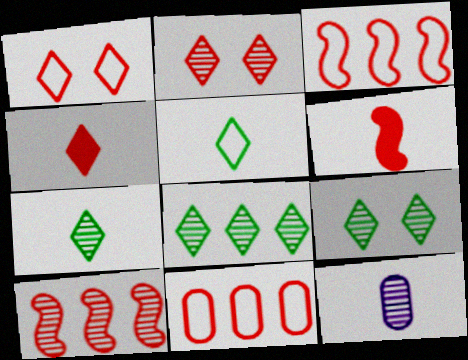[[2, 6, 11], 
[5, 6, 12], 
[7, 8, 9], 
[9, 10, 12]]